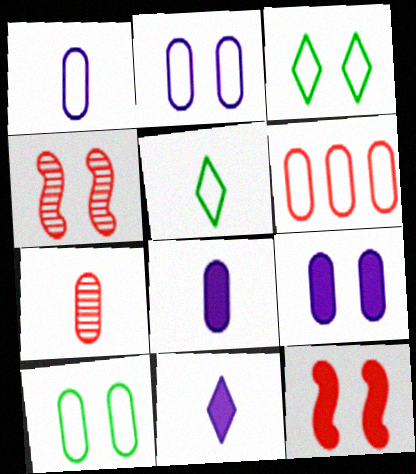[[1, 6, 10], 
[3, 4, 9]]